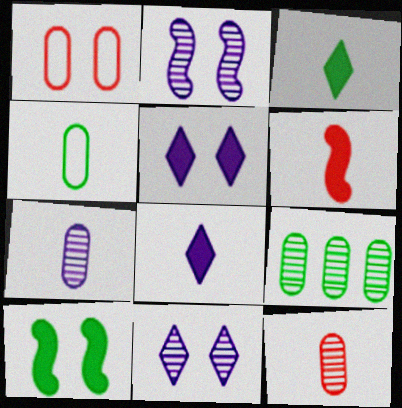[[1, 10, 11]]